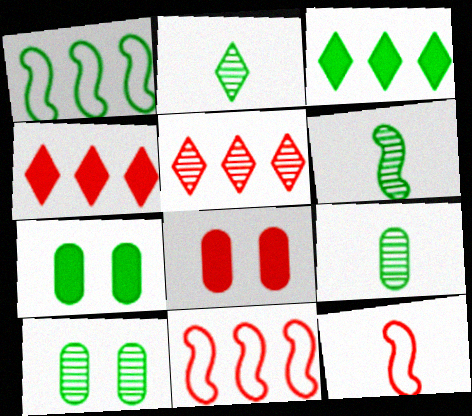[[1, 2, 7], 
[2, 6, 9], 
[5, 8, 12]]